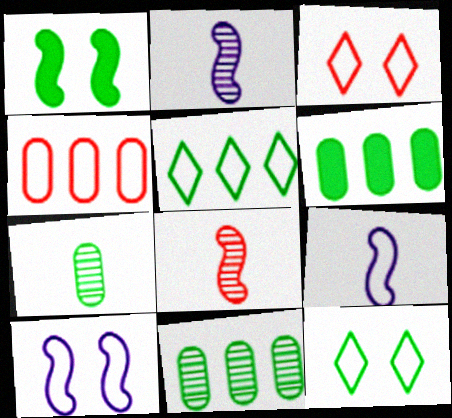[[1, 5, 7], 
[2, 3, 6], 
[4, 9, 12]]